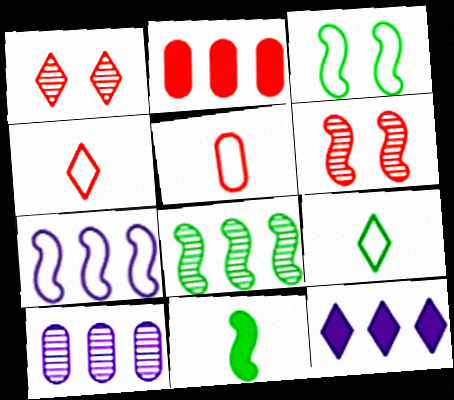[[1, 9, 12], 
[2, 4, 6], 
[3, 8, 11], 
[6, 7, 11], 
[7, 10, 12]]